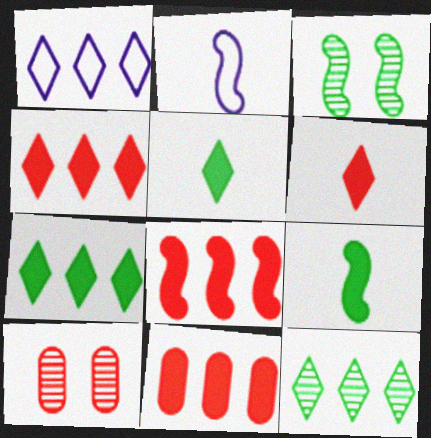[[1, 4, 12], 
[1, 9, 10], 
[2, 3, 8], 
[2, 7, 10], 
[4, 8, 11]]